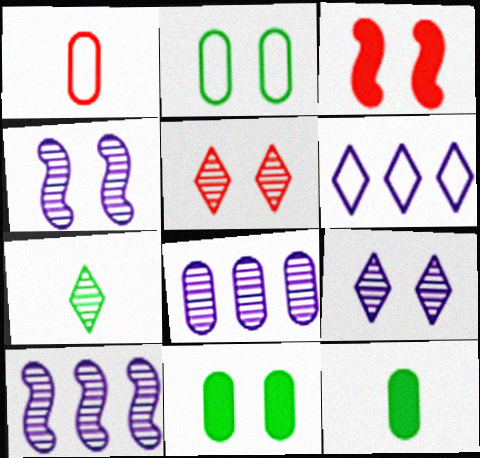[[1, 8, 11], 
[2, 3, 9]]